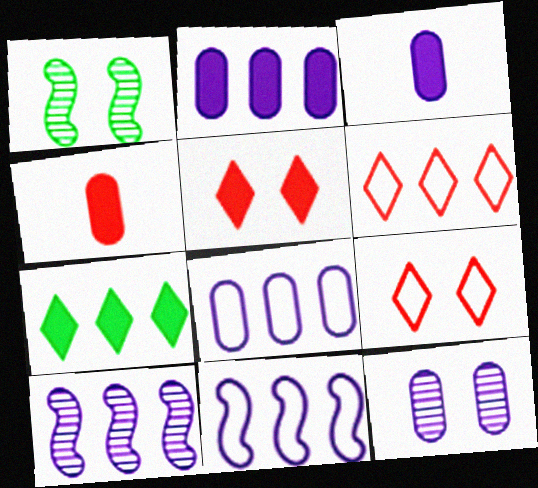[[1, 3, 6], 
[3, 8, 12]]